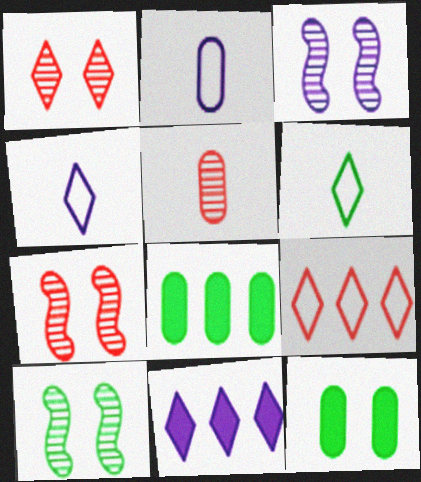[[1, 6, 11], 
[2, 3, 11], 
[3, 7, 10], 
[4, 7, 8], 
[6, 8, 10]]